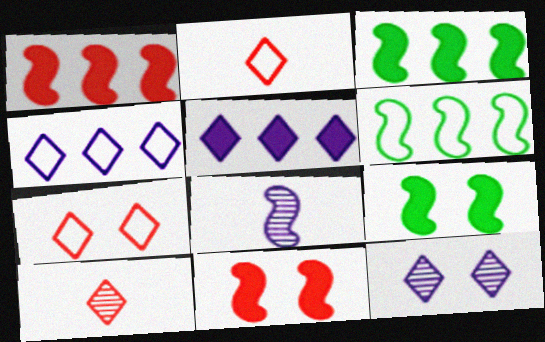[[6, 8, 11]]